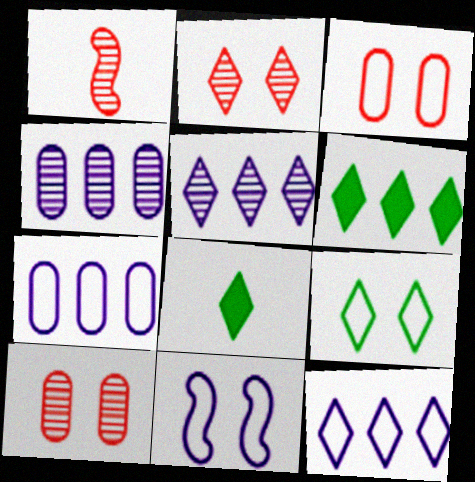[[2, 8, 12], 
[3, 9, 11]]